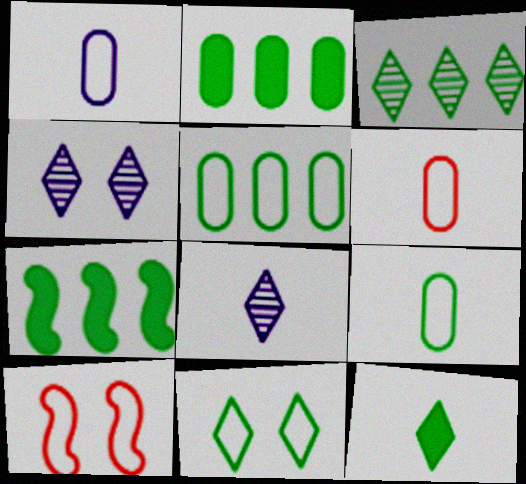[[1, 6, 9], 
[2, 8, 10], 
[3, 5, 7], 
[3, 11, 12], 
[4, 6, 7]]